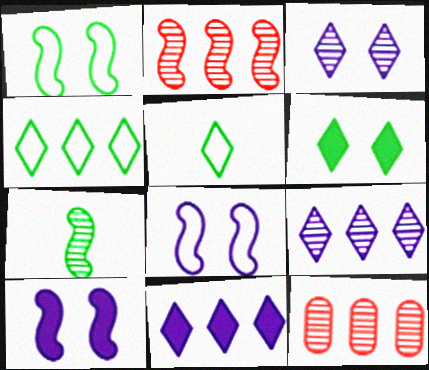[[3, 7, 12], 
[5, 10, 12]]